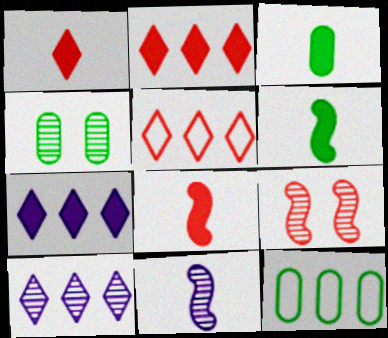[[3, 4, 12]]